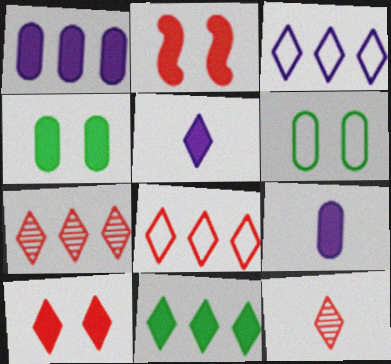[[2, 9, 11], 
[3, 7, 11], 
[5, 10, 11], 
[8, 10, 12]]